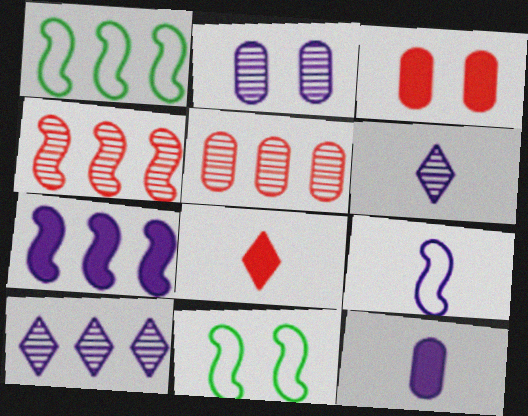[[1, 2, 8], 
[1, 3, 6], 
[1, 4, 7], 
[6, 9, 12]]